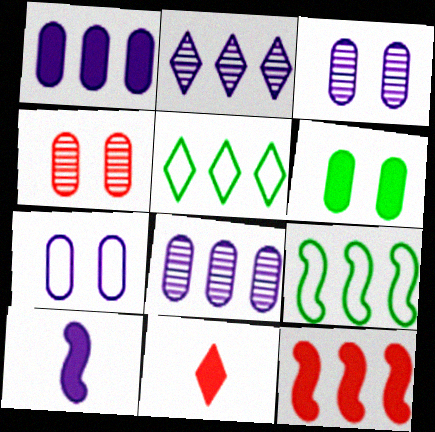[[2, 7, 10], 
[3, 9, 11], 
[4, 5, 10], 
[4, 6, 7], 
[5, 8, 12]]